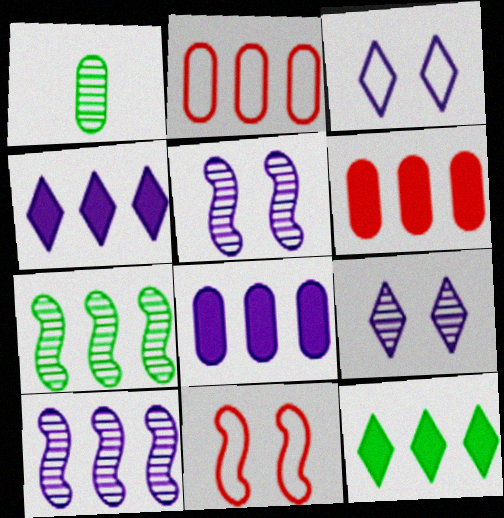[[1, 4, 11], 
[2, 4, 7], 
[2, 10, 12]]